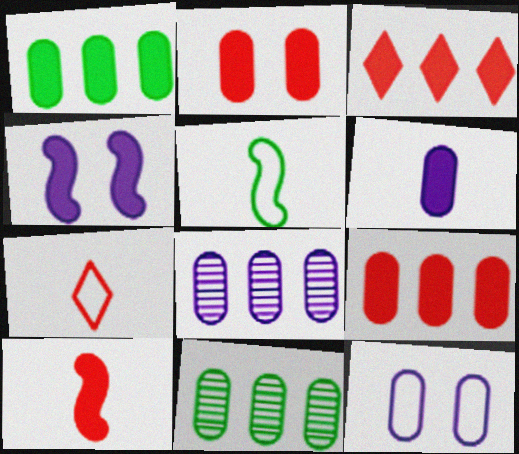[[1, 2, 6], 
[2, 3, 10], 
[4, 7, 11], 
[6, 8, 12]]